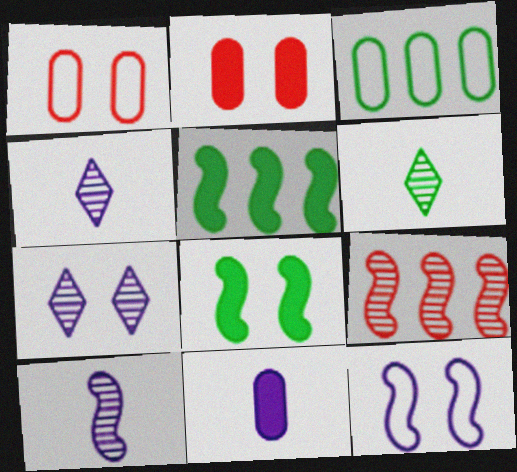[[1, 4, 5], 
[1, 7, 8], 
[3, 6, 8]]